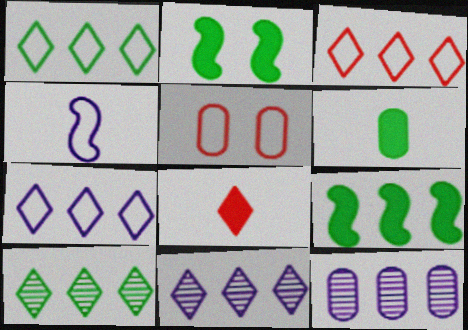[[1, 3, 7], 
[1, 4, 5], 
[3, 9, 12], 
[5, 6, 12]]